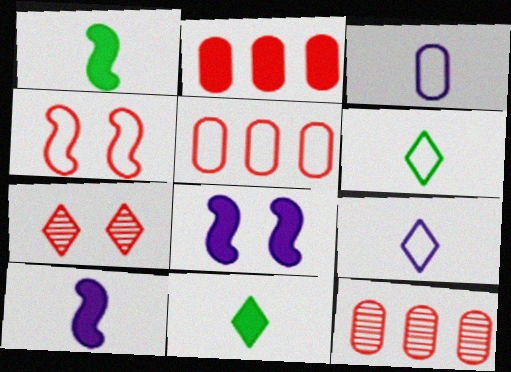[[2, 5, 12], 
[2, 8, 11], 
[6, 8, 12]]